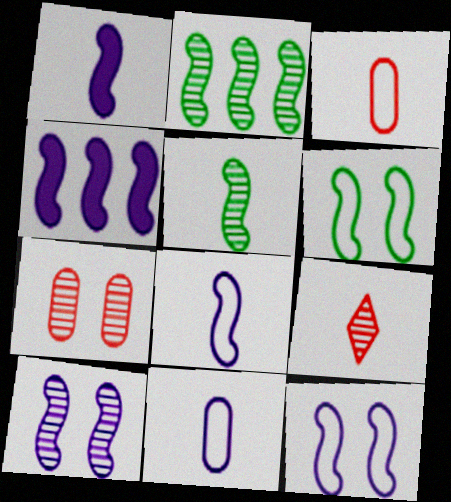[[4, 8, 10]]